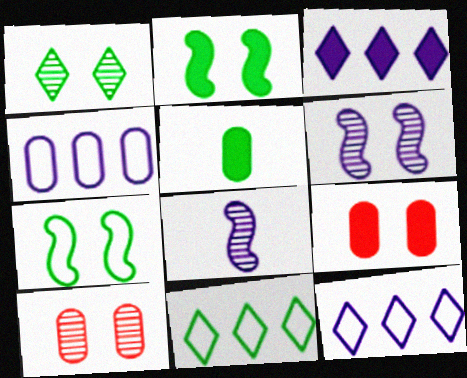[[1, 6, 10], 
[4, 5, 10], 
[8, 9, 11]]